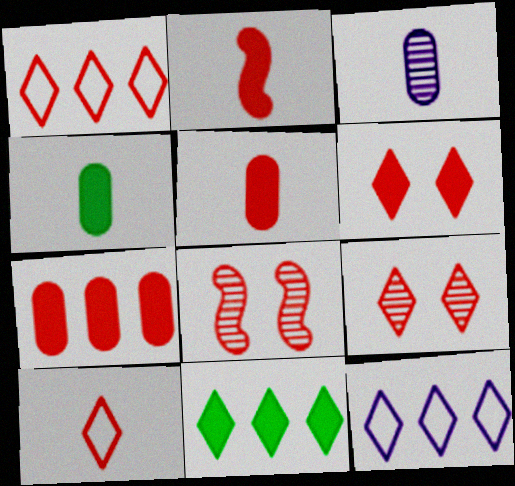[[1, 5, 8], 
[2, 6, 7], 
[4, 8, 12], 
[7, 8, 10]]